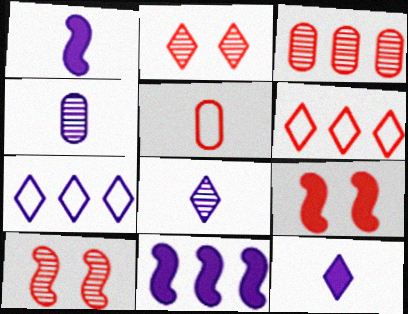[]